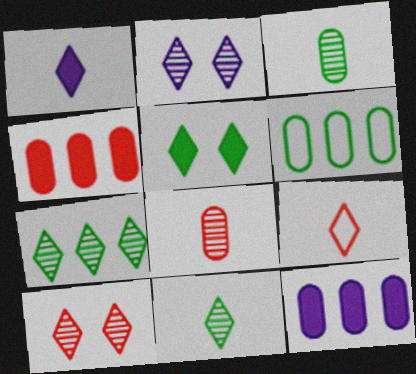[[1, 9, 11]]